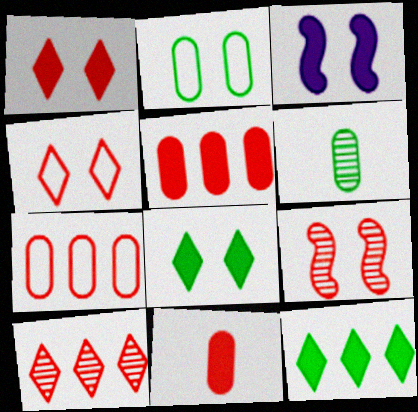[[3, 11, 12]]